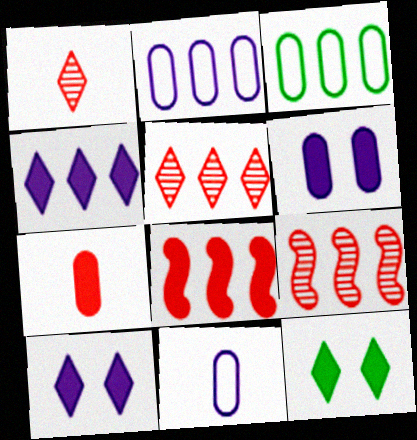[[3, 4, 9], 
[9, 11, 12]]